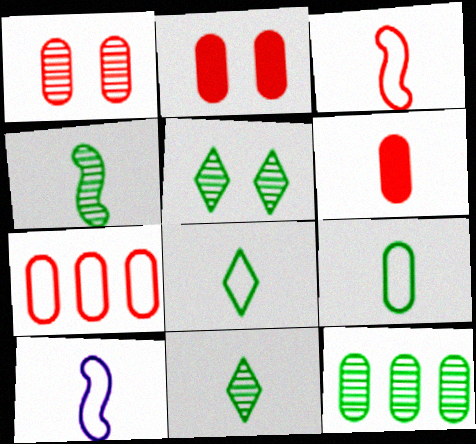[[1, 6, 7], 
[4, 5, 12], 
[6, 10, 11]]